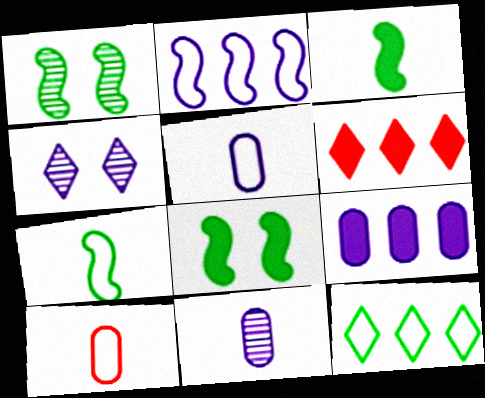[[1, 5, 6]]